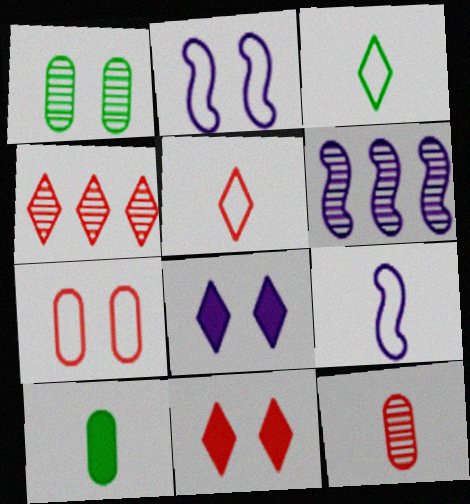[[1, 2, 11], 
[2, 4, 10], 
[3, 4, 8], 
[4, 5, 11]]